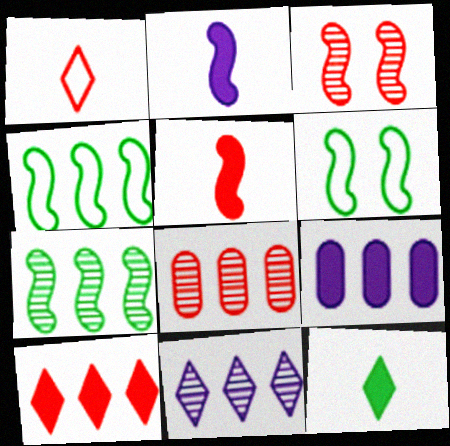[[2, 3, 4], 
[7, 8, 11]]